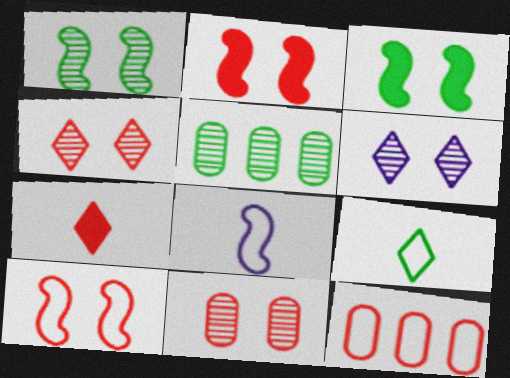[[1, 6, 11], 
[3, 5, 9]]